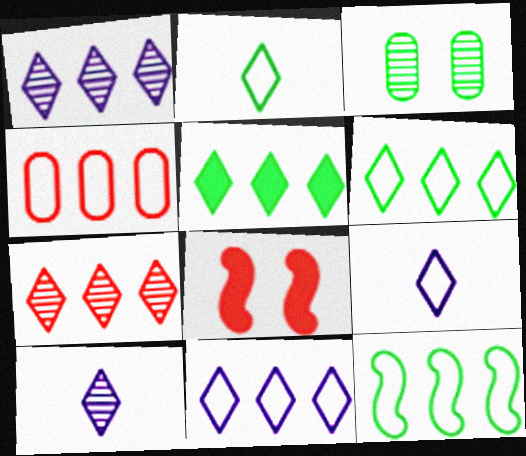[[4, 11, 12], 
[5, 7, 11]]